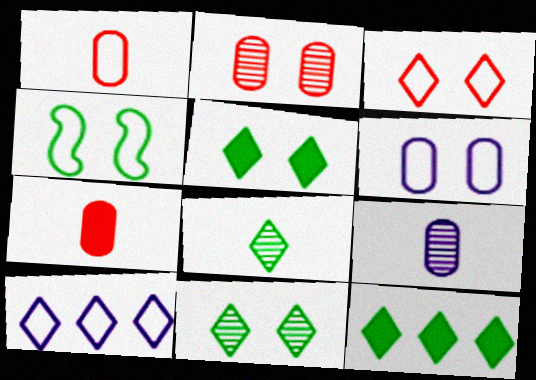[[1, 4, 10], 
[3, 4, 6]]